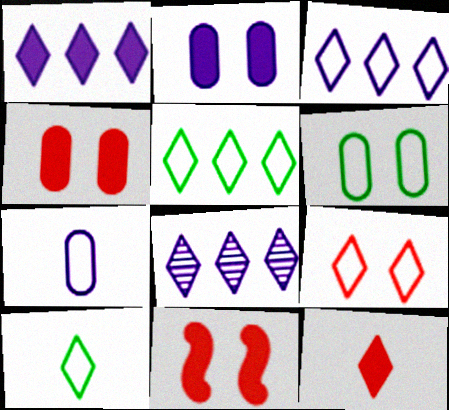[[1, 3, 8], 
[3, 9, 10]]